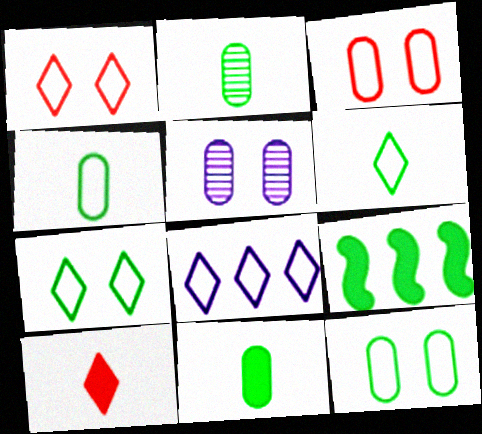[[1, 6, 8], 
[2, 4, 11], 
[2, 7, 9]]